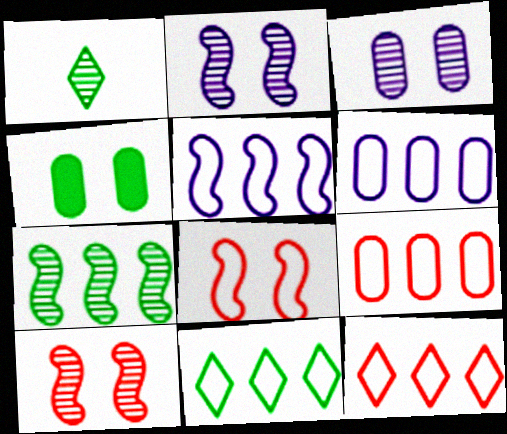[[5, 9, 11]]